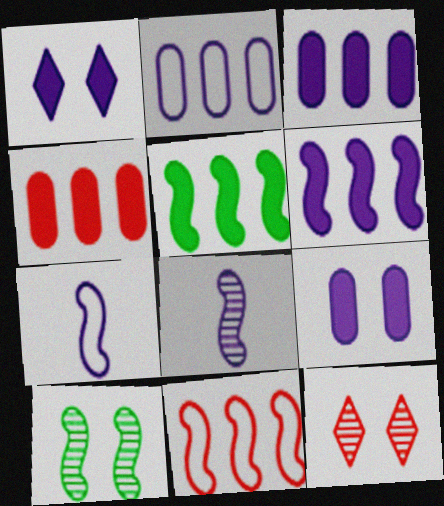[[1, 2, 8]]